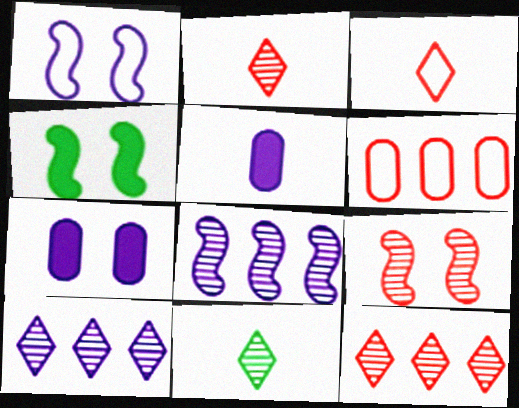[[1, 4, 9], 
[1, 5, 10]]